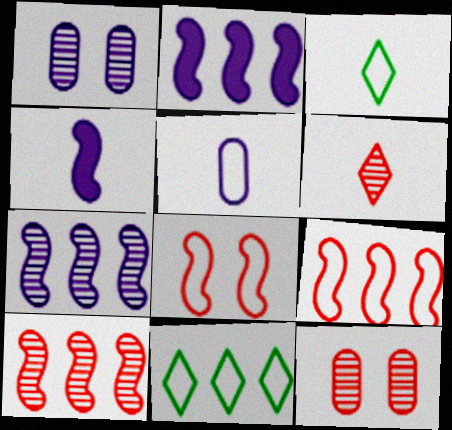[[2, 3, 12], 
[4, 11, 12], 
[5, 8, 11], 
[6, 10, 12]]